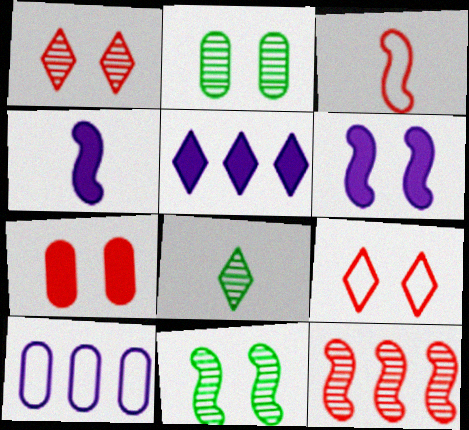[[2, 3, 5], 
[2, 6, 9], 
[5, 8, 9]]